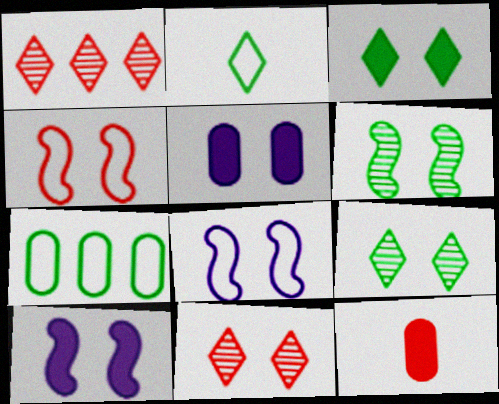[[1, 4, 12], 
[4, 5, 9], 
[4, 6, 10]]